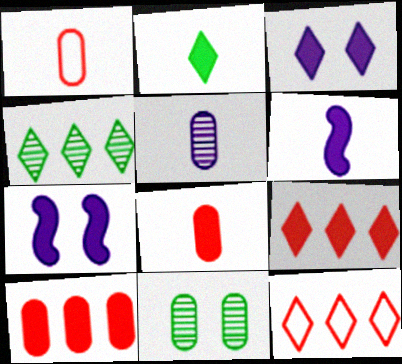[[1, 4, 7], 
[2, 3, 9], 
[2, 6, 8], 
[2, 7, 10], 
[6, 11, 12]]